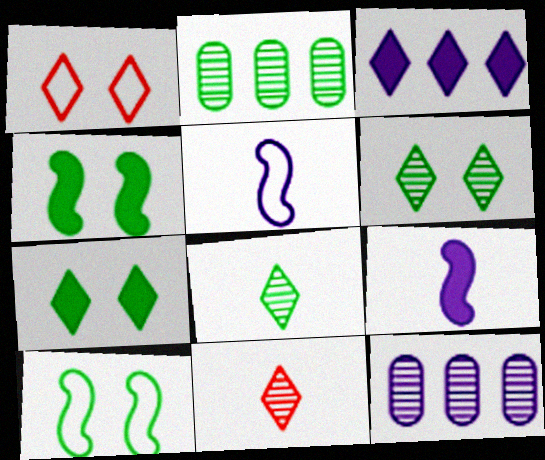[[1, 2, 9], 
[1, 3, 8]]